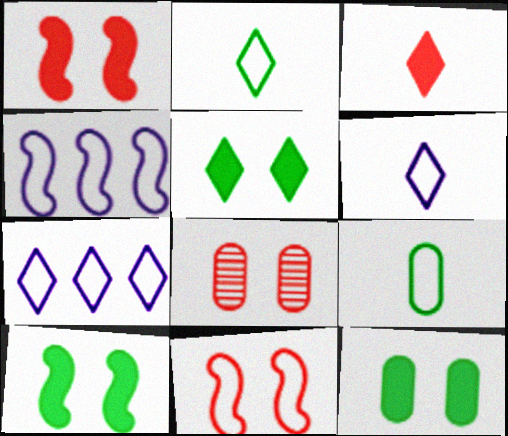[[5, 10, 12], 
[7, 9, 11]]